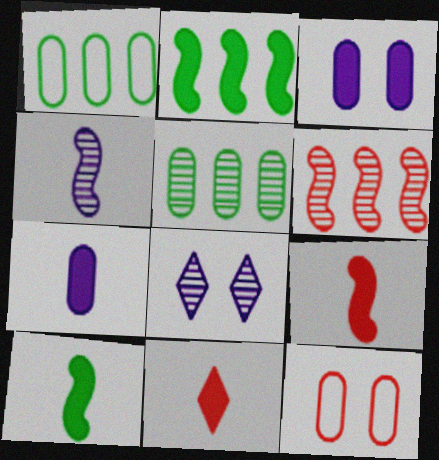[[1, 8, 9], 
[2, 3, 11], 
[5, 7, 12], 
[6, 11, 12], 
[7, 10, 11]]